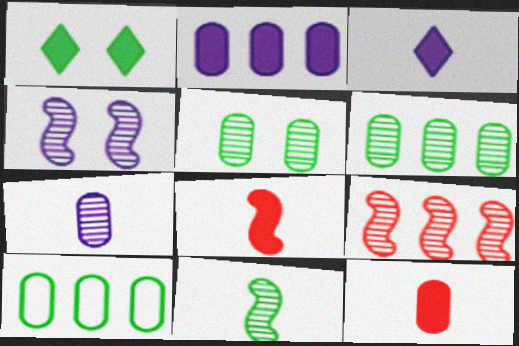[[1, 2, 8], 
[1, 10, 11], 
[4, 9, 11]]